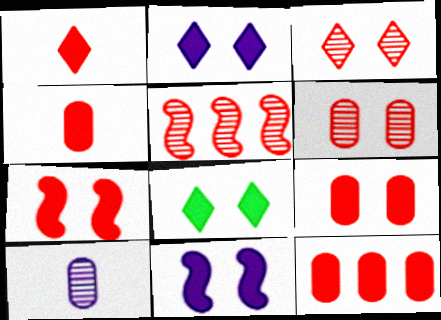[[1, 7, 12], 
[4, 9, 12], 
[8, 9, 11]]